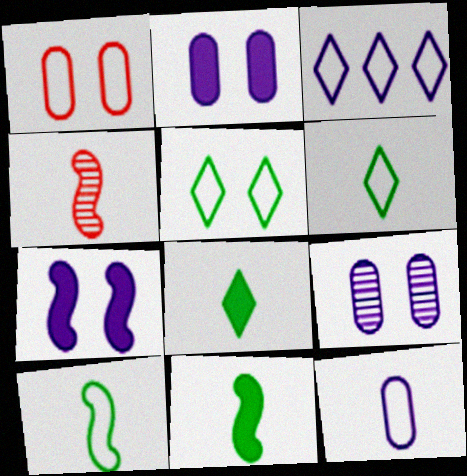[[1, 3, 10], 
[4, 8, 12]]